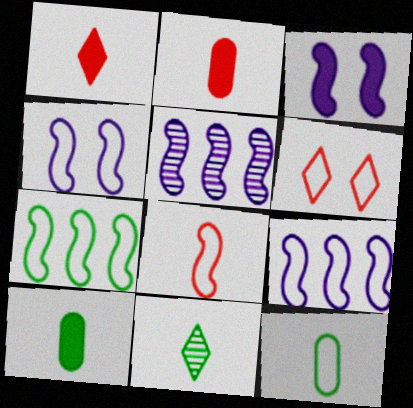[[4, 7, 8], 
[5, 6, 10], 
[6, 9, 12]]